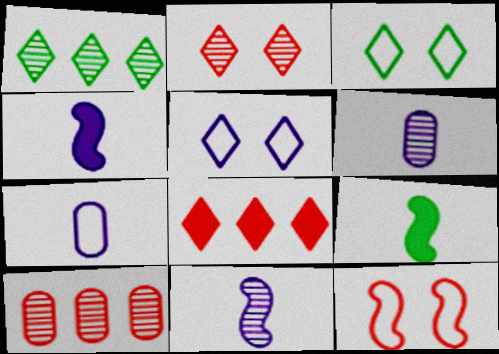[[3, 4, 10], 
[5, 9, 10]]